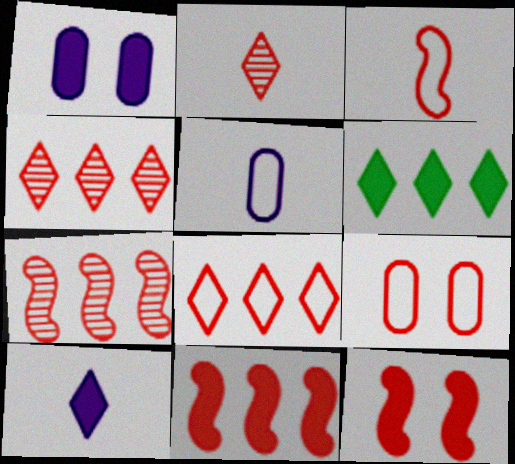[[2, 9, 11], 
[3, 7, 12], 
[3, 8, 9]]